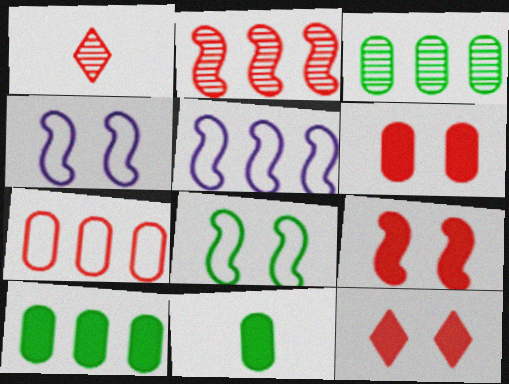[[1, 4, 10], 
[1, 7, 9], 
[6, 9, 12]]